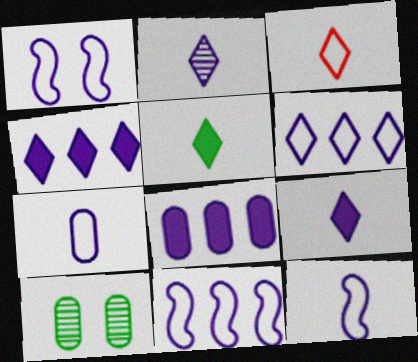[[1, 2, 8], 
[1, 6, 7], 
[1, 11, 12], 
[2, 3, 5]]